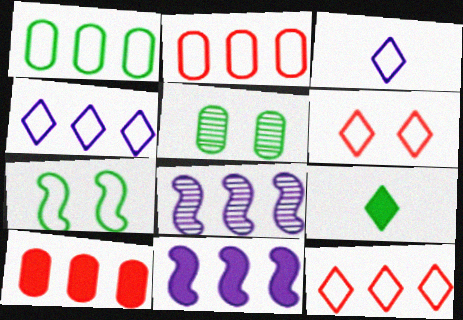[[2, 3, 7]]